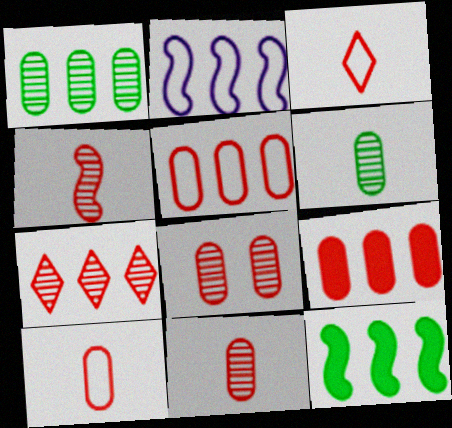[[4, 7, 8], 
[8, 9, 10]]